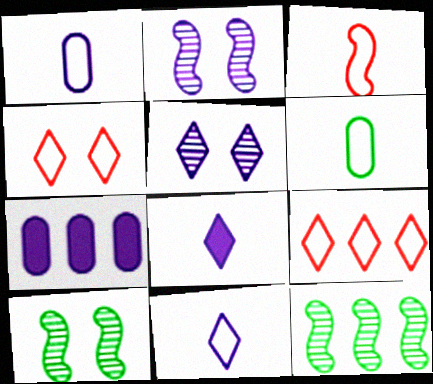[[2, 7, 11], 
[3, 6, 11], 
[7, 9, 12]]